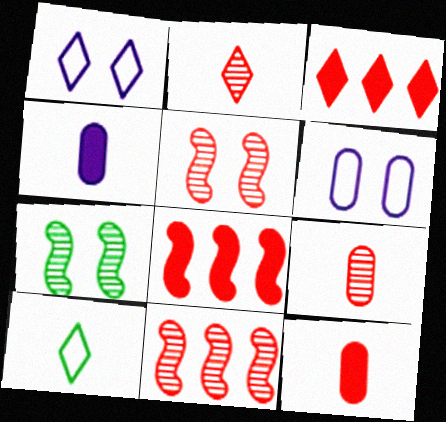[]